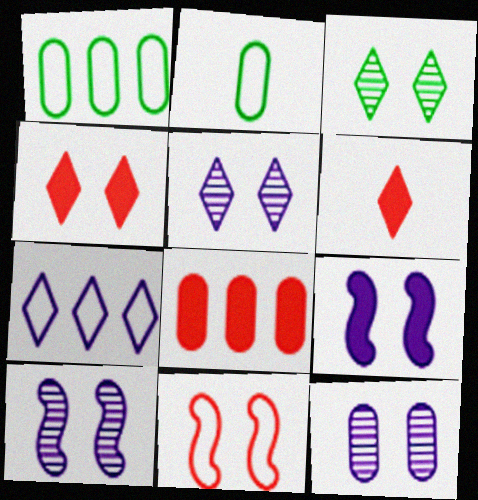[[1, 6, 10], 
[2, 7, 11], 
[2, 8, 12], 
[3, 6, 7], 
[5, 10, 12]]